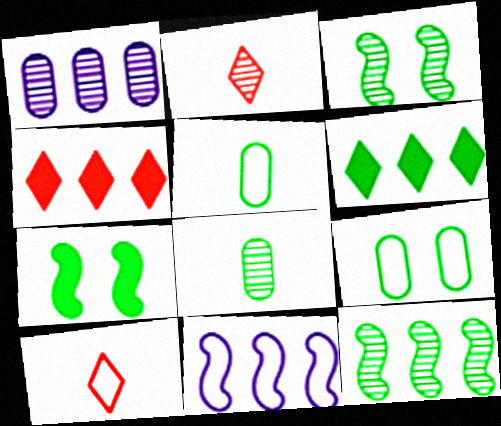[[1, 2, 3], 
[1, 7, 10], 
[3, 5, 6], 
[9, 10, 11]]